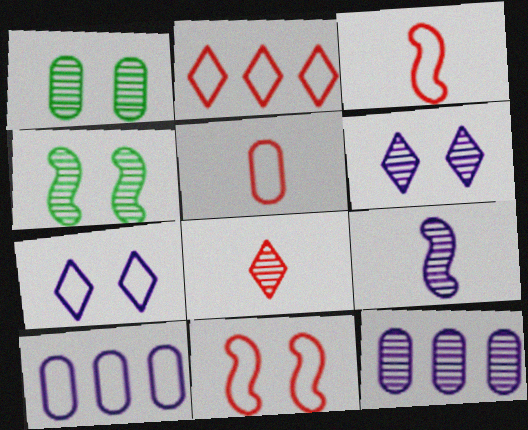[[2, 5, 11], 
[4, 8, 12], 
[6, 9, 12]]